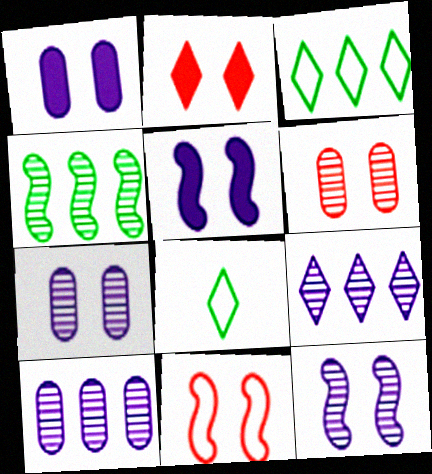[[2, 6, 11], 
[2, 8, 9]]